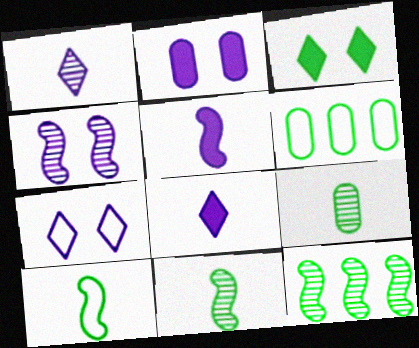[[2, 4, 7], 
[3, 6, 11]]